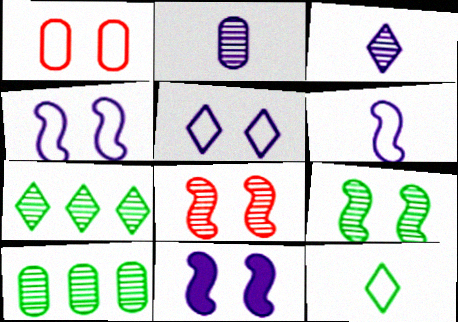[[2, 7, 8], 
[3, 8, 10]]